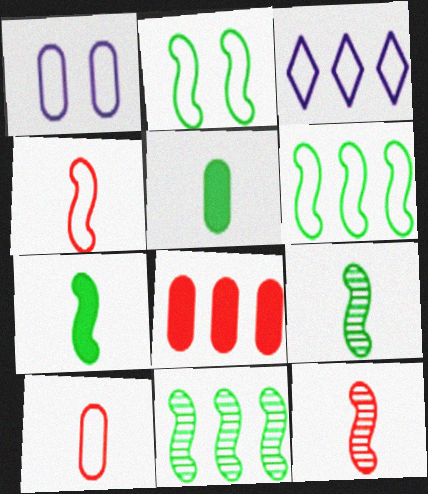[[2, 3, 10], 
[2, 7, 11], 
[3, 8, 11]]